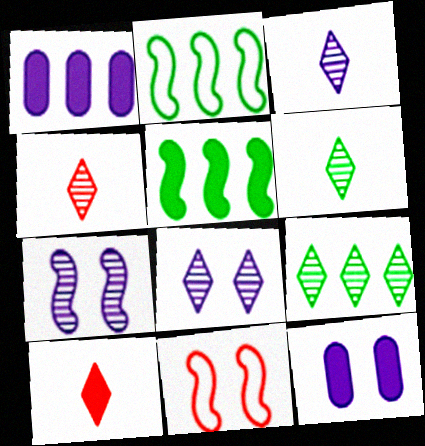[[1, 6, 11], 
[2, 4, 12], 
[3, 4, 6], 
[4, 8, 9], 
[5, 10, 12]]